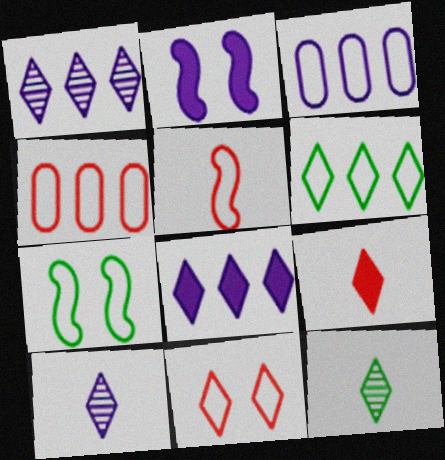[[2, 3, 10], 
[2, 4, 12], 
[4, 5, 11], 
[8, 11, 12]]